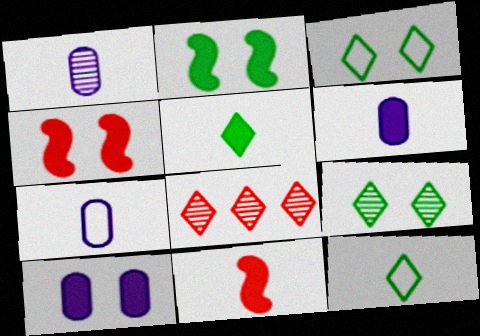[[1, 6, 7], 
[1, 11, 12], 
[2, 7, 8], 
[5, 6, 11]]